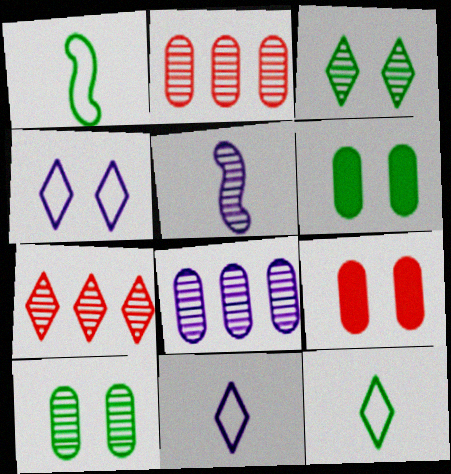[[2, 3, 5], 
[5, 7, 10]]